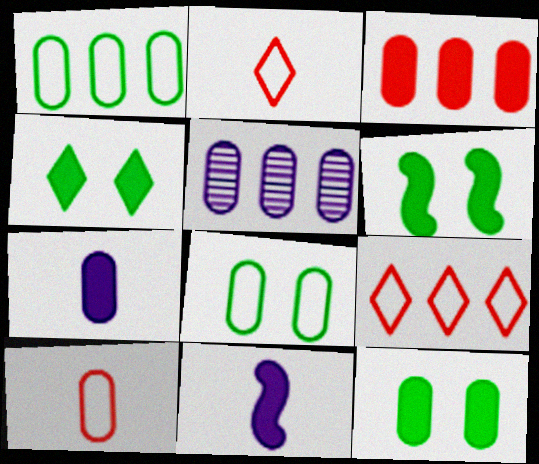[[1, 3, 5], 
[2, 5, 6], 
[3, 4, 11], 
[3, 7, 12], 
[4, 6, 12], 
[5, 10, 12]]